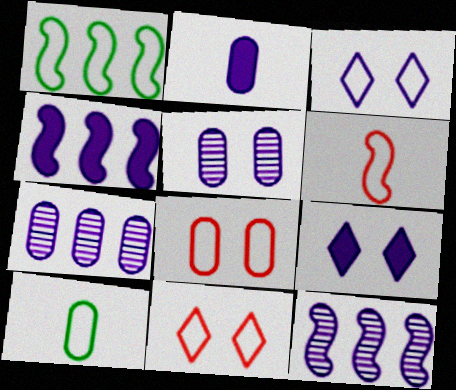[[2, 3, 12], 
[2, 4, 9]]